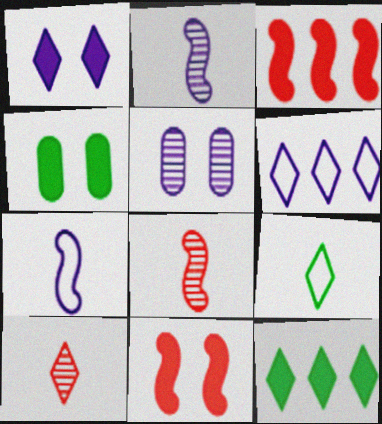[[1, 4, 11], 
[3, 5, 9], 
[4, 6, 8]]